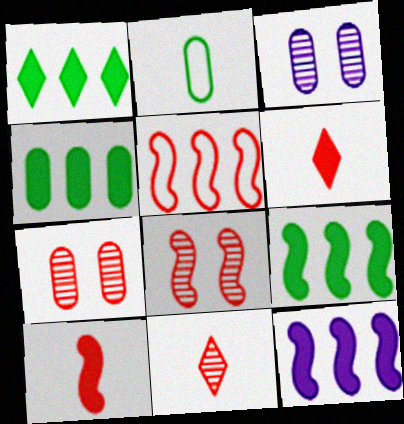[[1, 4, 9], 
[5, 6, 7], 
[5, 8, 10]]